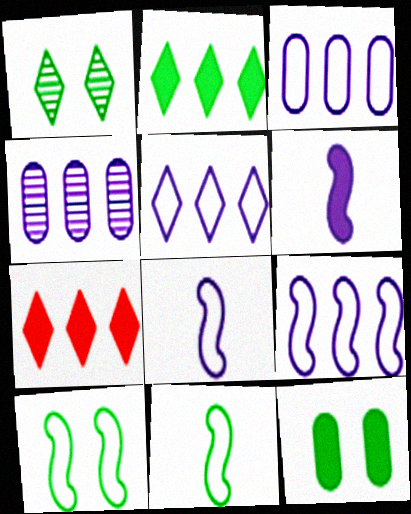[[1, 10, 12], 
[3, 5, 9], 
[6, 7, 12]]